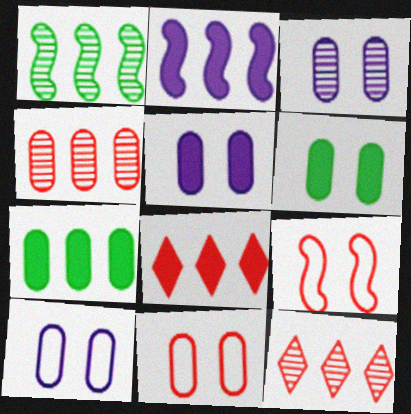[[2, 7, 8], 
[3, 5, 10], 
[3, 6, 11]]